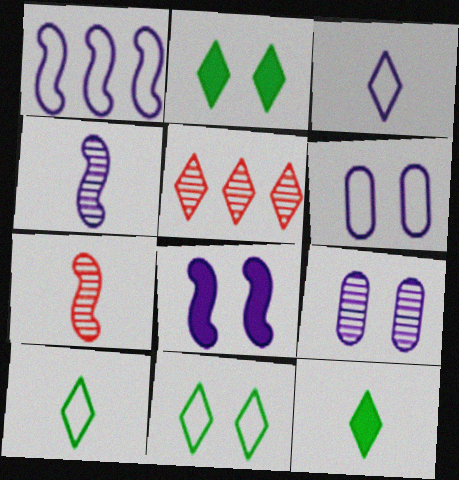[[1, 3, 6], 
[1, 4, 8], 
[2, 3, 5]]